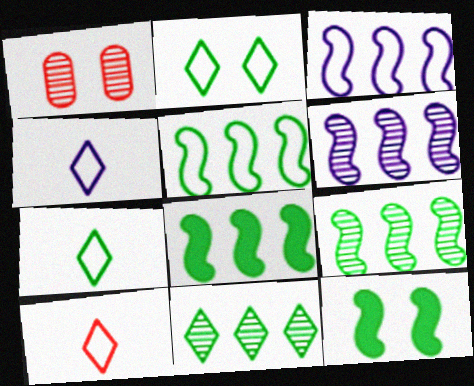[[1, 4, 8], 
[4, 7, 10], 
[5, 8, 9]]